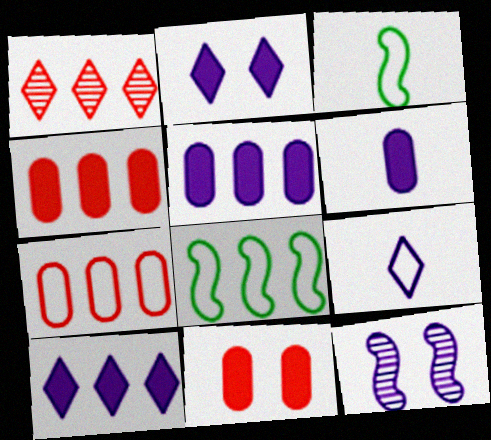[[1, 5, 8], 
[5, 9, 12]]